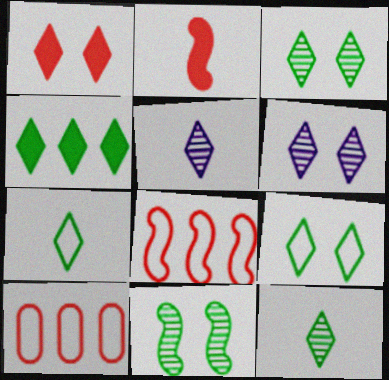[[1, 6, 9], 
[3, 4, 7], 
[4, 9, 12]]